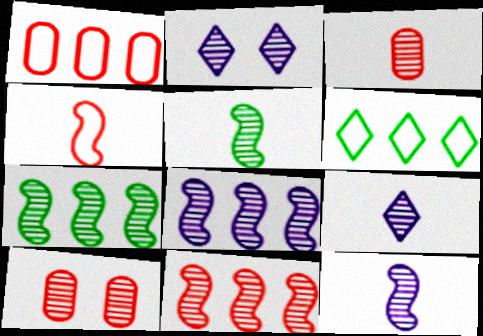[[2, 3, 7], 
[3, 5, 9], 
[7, 8, 11], 
[7, 9, 10]]